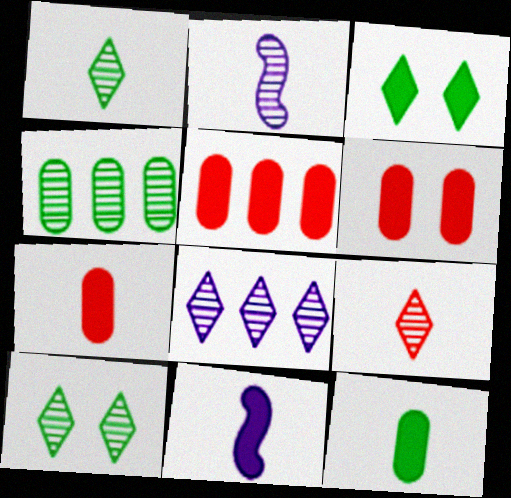[[3, 5, 11], 
[5, 6, 7], 
[8, 9, 10]]